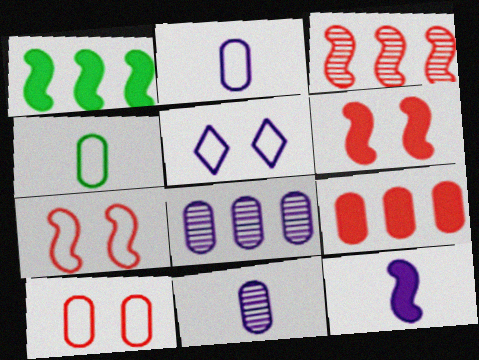[[1, 6, 12], 
[5, 8, 12]]